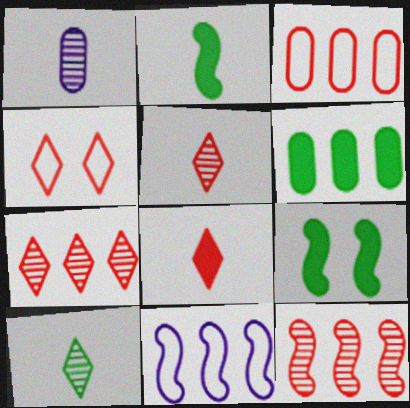[[4, 7, 8], 
[6, 7, 11]]